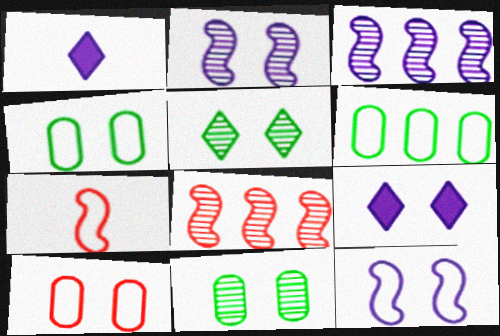[[1, 4, 8]]